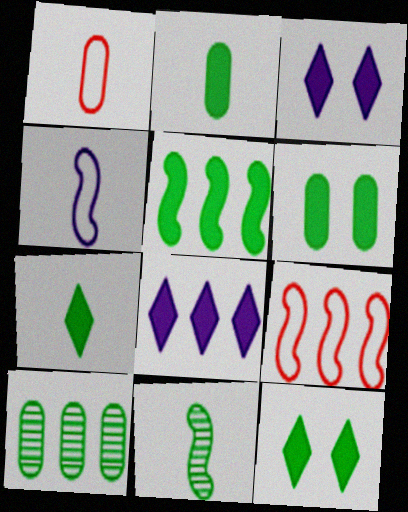[[2, 5, 12], 
[5, 6, 7], 
[8, 9, 10]]